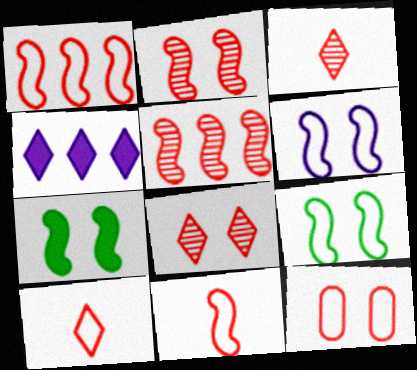[[1, 10, 12], 
[2, 6, 7]]